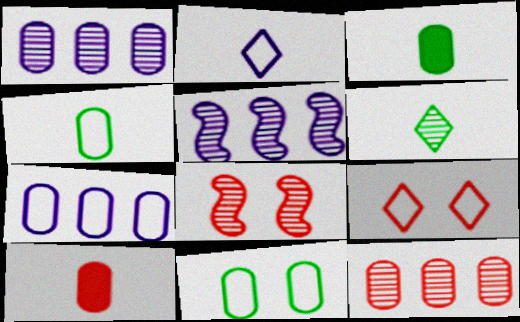[[1, 6, 8], 
[1, 10, 11], 
[3, 5, 9]]